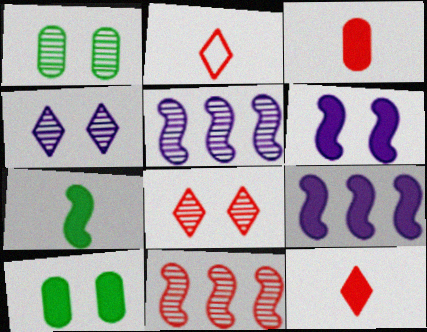[[1, 2, 9], 
[2, 5, 10], 
[9, 10, 12]]